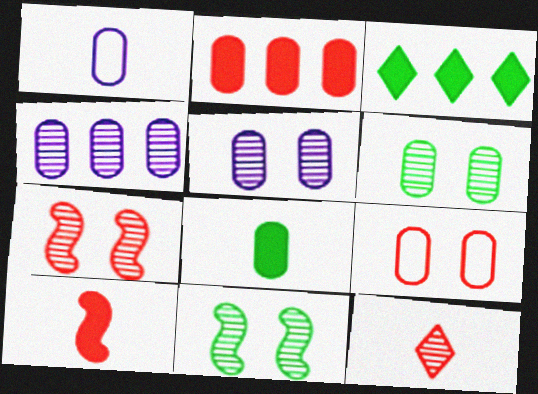[[1, 2, 6], 
[1, 3, 7], 
[4, 8, 9], 
[4, 11, 12]]